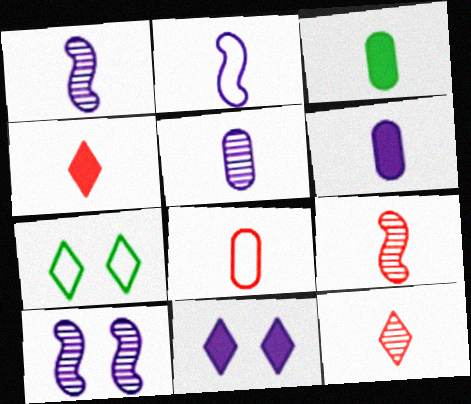[[2, 3, 12], 
[3, 5, 8], 
[4, 8, 9]]